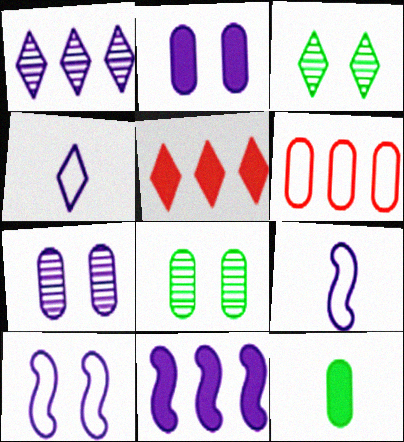[[1, 2, 9], 
[3, 4, 5], 
[4, 7, 11], 
[5, 8, 9], 
[6, 7, 12]]